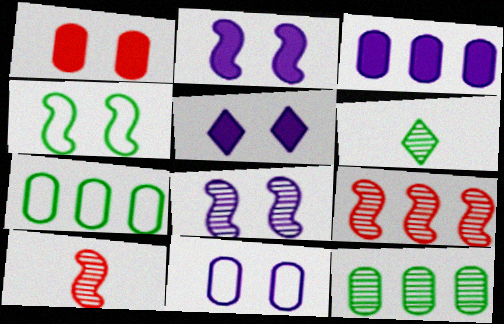[[5, 7, 10], 
[5, 8, 11]]